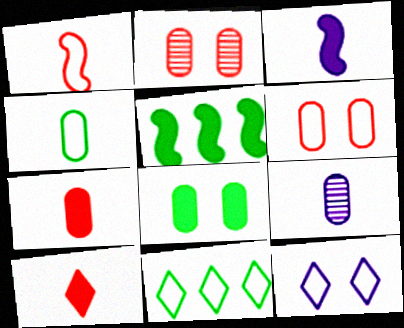[[2, 3, 11], 
[4, 7, 9]]